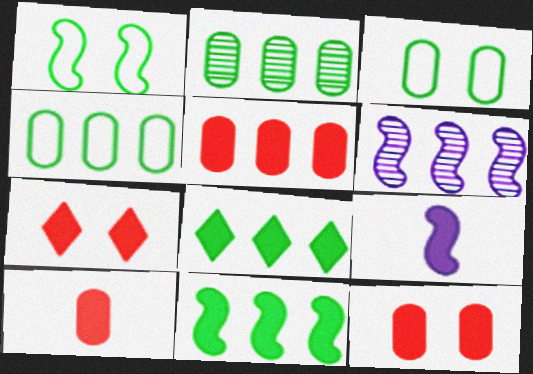[[5, 10, 12], 
[8, 9, 12]]